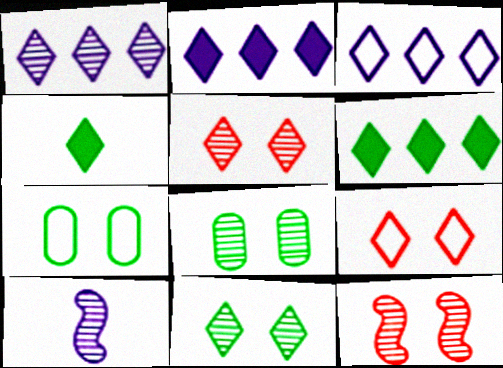[[1, 2, 3], 
[1, 4, 9], 
[3, 4, 5]]